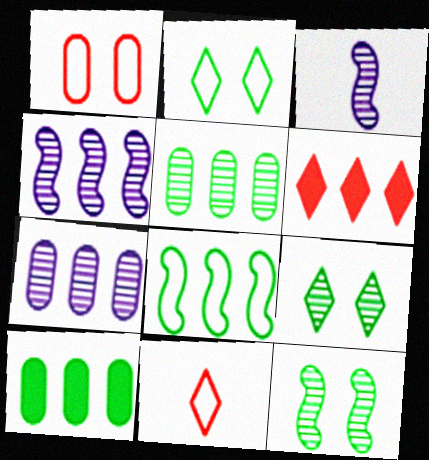[[6, 7, 8]]